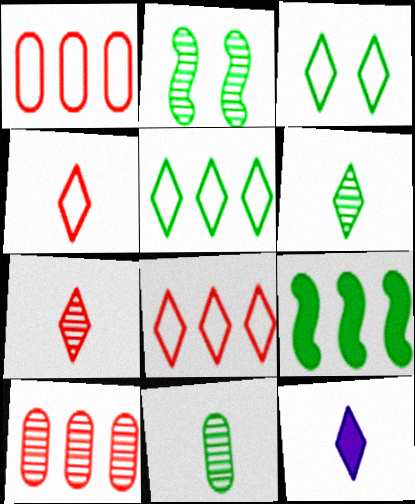[[1, 2, 12], 
[3, 9, 11], 
[4, 6, 12]]